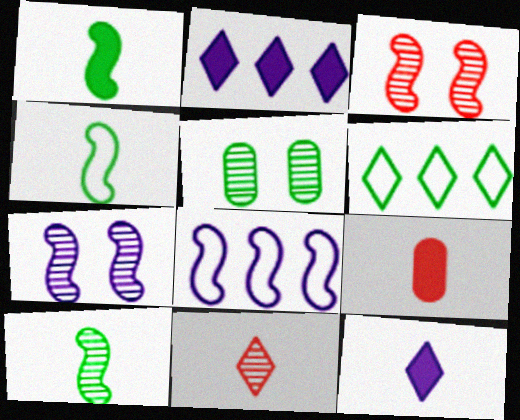[[1, 3, 8], 
[1, 4, 10], 
[1, 5, 6], 
[1, 9, 12], 
[6, 7, 9]]